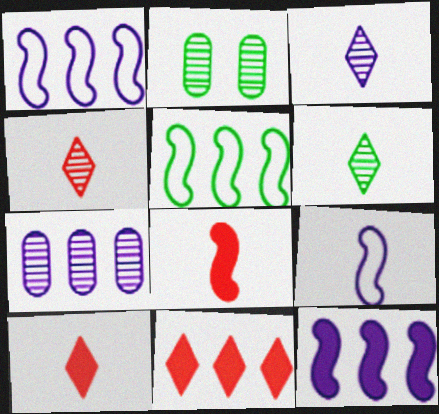[[1, 2, 10], 
[2, 9, 11], 
[3, 4, 6], 
[5, 7, 11]]